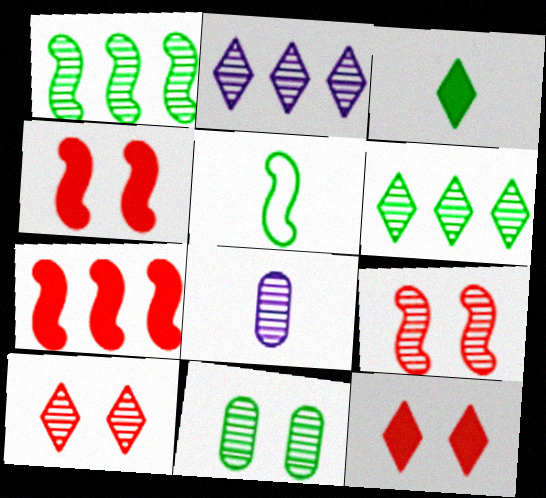[[1, 8, 10], 
[6, 8, 9]]